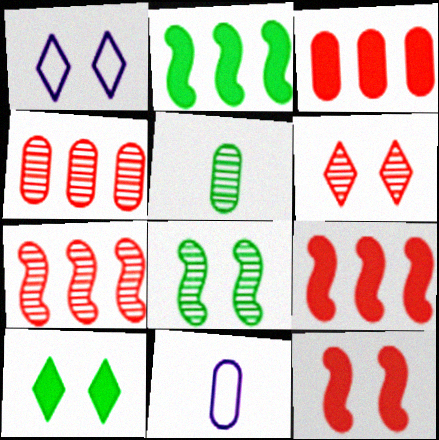[[1, 5, 9], 
[1, 6, 10], 
[2, 6, 11], 
[7, 10, 11]]